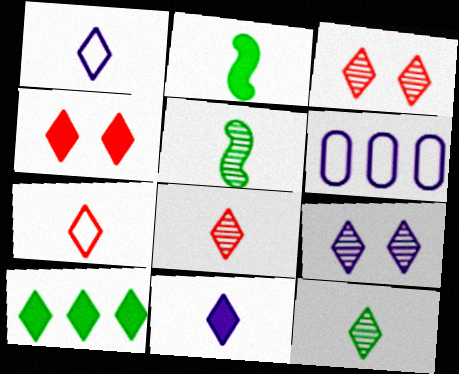[[1, 3, 10], 
[2, 3, 6], 
[4, 5, 6], 
[4, 10, 11], 
[7, 9, 10], 
[7, 11, 12]]